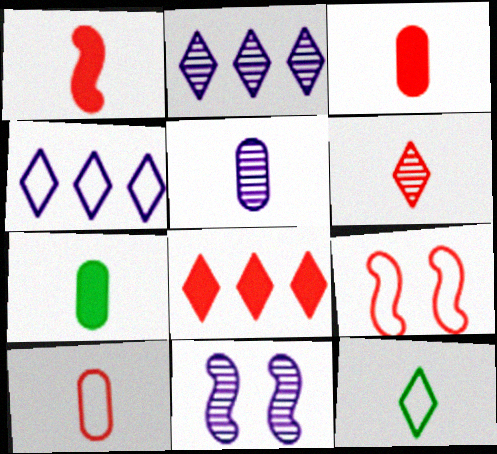[[1, 5, 12], 
[1, 6, 10], 
[2, 5, 11], 
[2, 7, 9], 
[5, 7, 10]]